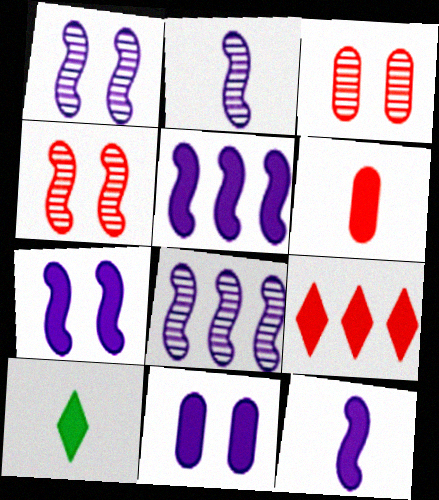[[1, 2, 8], 
[5, 7, 12], 
[6, 10, 12]]